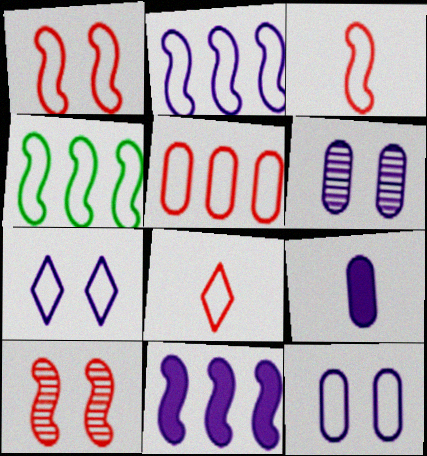[[1, 5, 8], 
[4, 8, 12]]